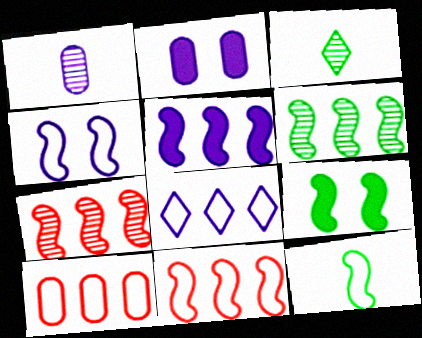[[2, 3, 11], 
[4, 11, 12], 
[5, 6, 11], 
[6, 9, 12]]